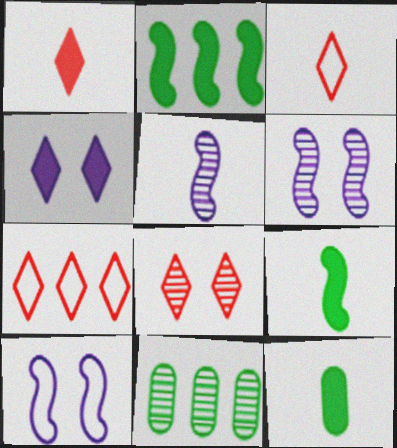[[1, 7, 8], 
[1, 10, 11], 
[3, 5, 12], 
[5, 8, 11], 
[6, 7, 12]]